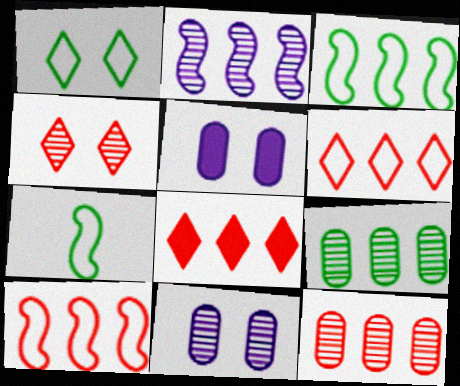[[7, 8, 11], 
[8, 10, 12]]